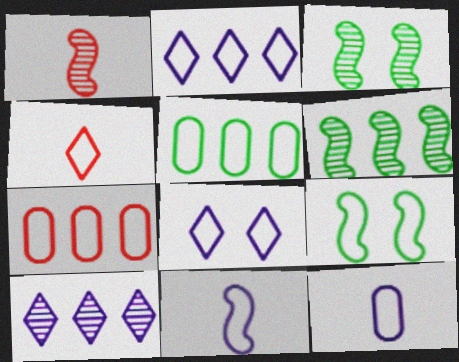[]